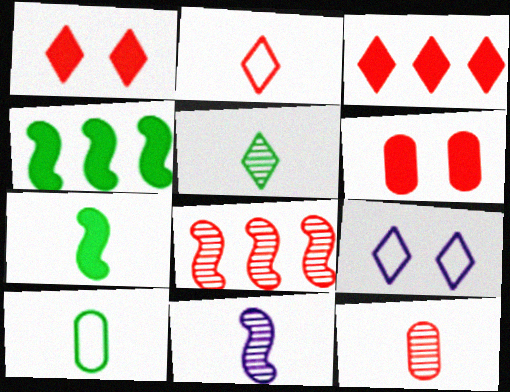[[2, 6, 8], 
[3, 5, 9], 
[4, 9, 12], 
[5, 7, 10], 
[5, 11, 12]]